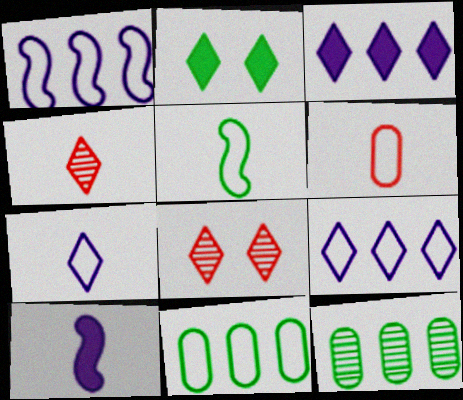[[2, 4, 9], 
[2, 5, 12], 
[5, 6, 7], 
[8, 10, 11]]